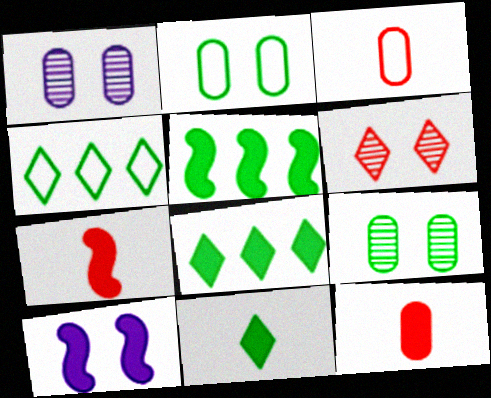[[1, 4, 7], 
[2, 6, 10], 
[5, 7, 10], 
[8, 10, 12]]